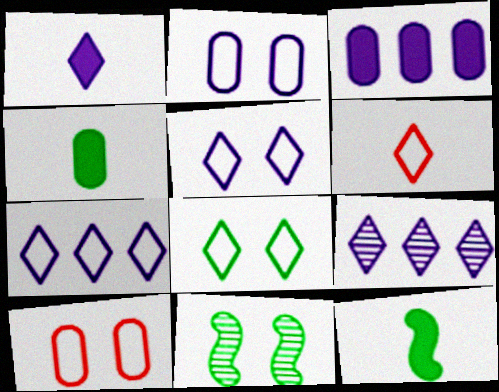[[1, 5, 9], 
[3, 6, 11], 
[6, 7, 8], 
[9, 10, 12]]